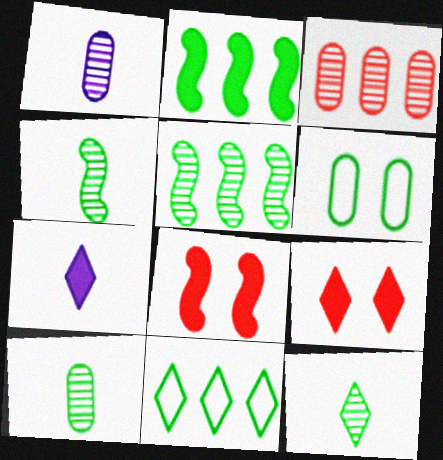[[1, 8, 11], 
[2, 6, 12], 
[4, 10, 12]]